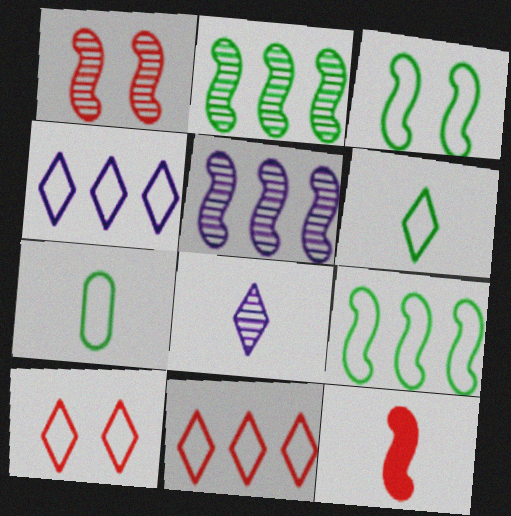[[3, 5, 12], 
[4, 6, 10], 
[7, 8, 12]]